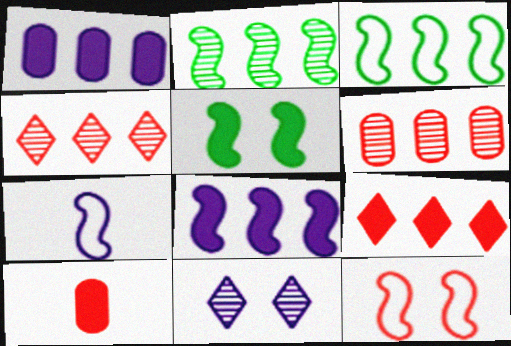[[1, 3, 4], 
[1, 7, 11], 
[3, 7, 12], 
[3, 10, 11], 
[4, 10, 12]]